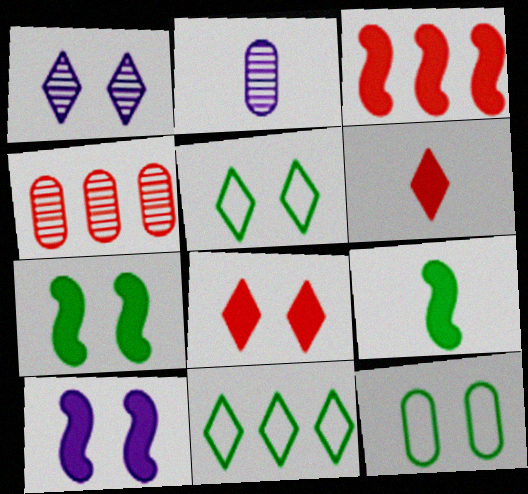[[1, 5, 8], 
[1, 6, 11], 
[2, 3, 5], 
[3, 9, 10]]